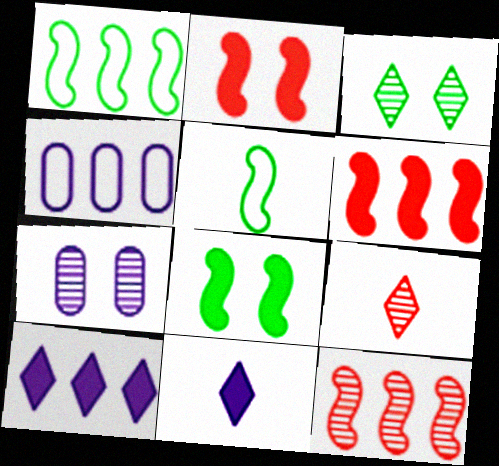[[4, 8, 9]]